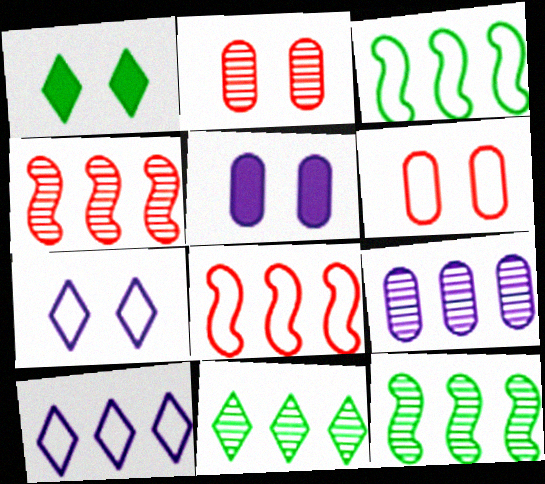[[4, 9, 11]]